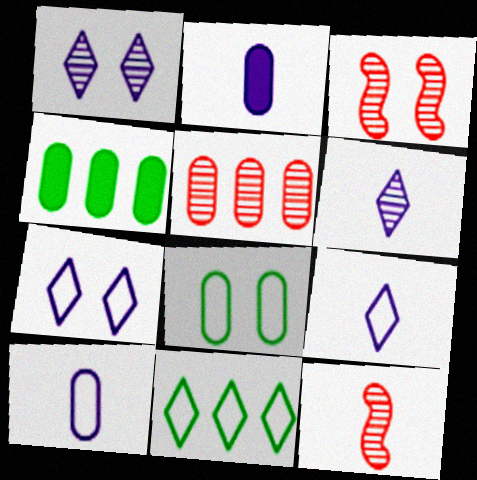[[2, 3, 11], 
[2, 5, 8], 
[3, 4, 9], 
[4, 7, 12]]